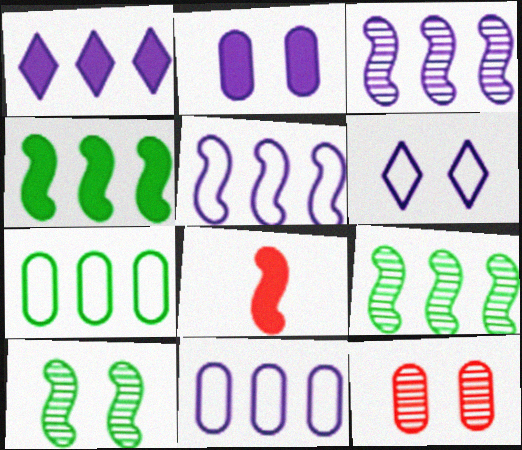[[1, 3, 11], 
[5, 8, 10]]